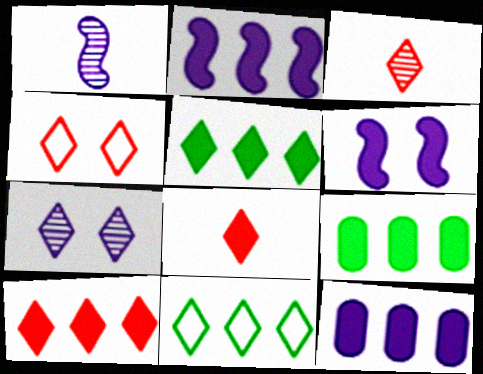[[1, 4, 9], 
[2, 9, 10], 
[3, 4, 10], 
[6, 8, 9], 
[7, 8, 11]]